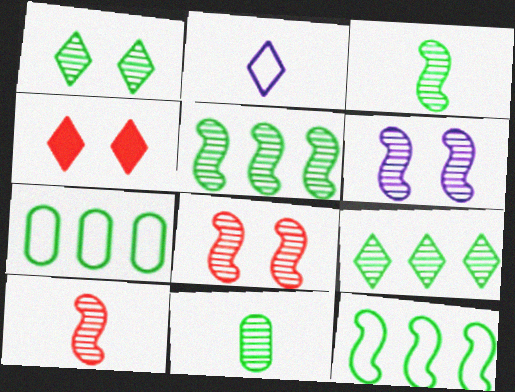[[1, 5, 11], 
[2, 4, 9], 
[5, 6, 10]]